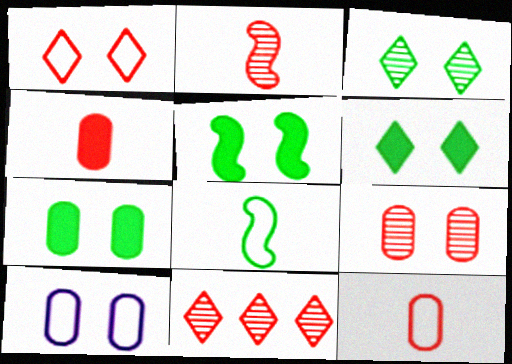[[2, 9, 11], 
[5, 6, 7], 
[7, 9, 10]]